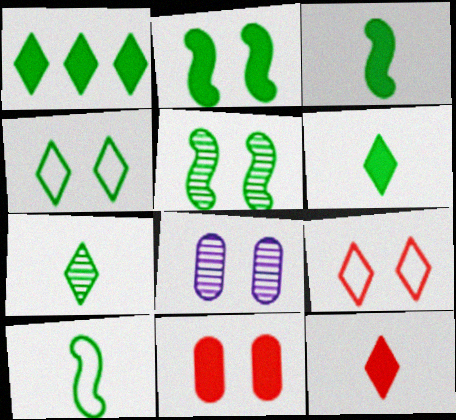[[1, 4, 7], 
[2, 8, 9]]